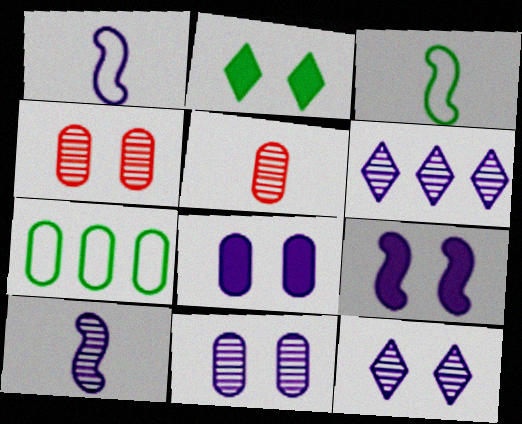[[1, 6, 8], 
[5, 7, 8], 
[6, 10, 11]]